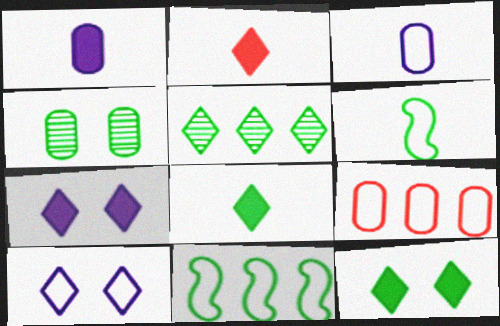[[1, 4, 9], 
[2, 5, 10], 
[4, 8, 11], 
[6, 9, 10]]